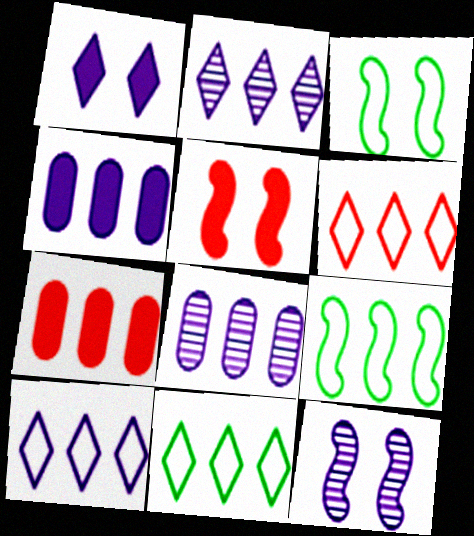[[2, 7, 9], 
[3, 5, 12], 
[6, 10, 11]]